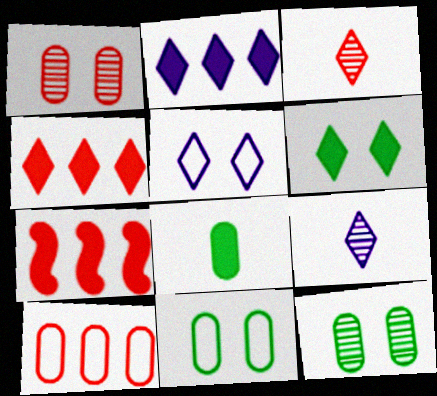[[2, 5, 9], 
[7, 9, 11]]